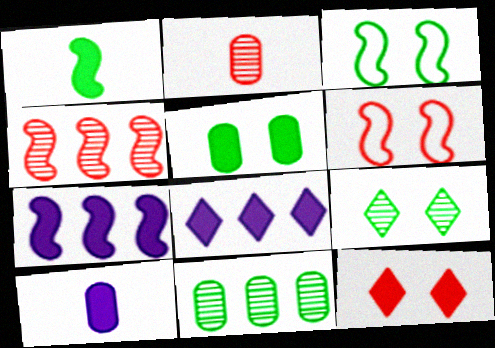[[2, 3, 8], 
[3, 5, 9]]